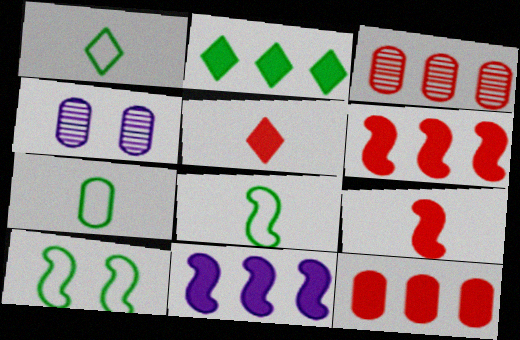[[1, 4, 6], 
[1, 7, 8], 
[2, 11, 12], 
[4, 7, 12]]